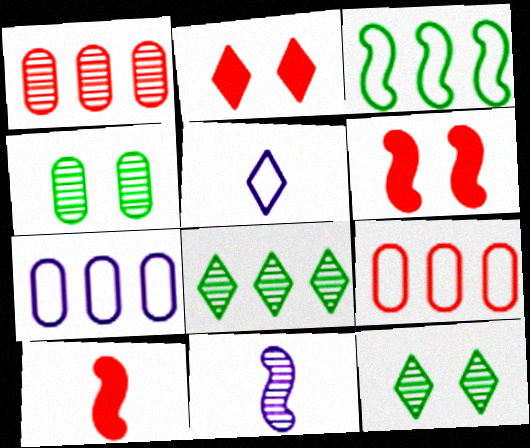[[1, 11, 12], 
[2, 5, 8], 
[3, 6, 11], 
[7, 10, 12]]